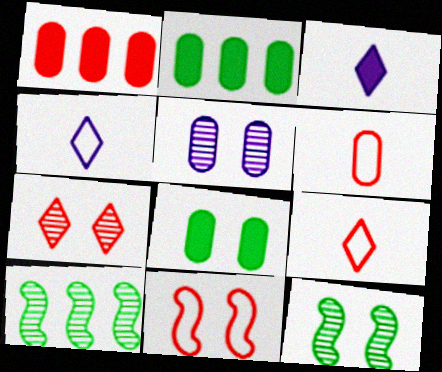[[1, 4, 12], 
[2, 5, 6], 
[5, 7, 12]]